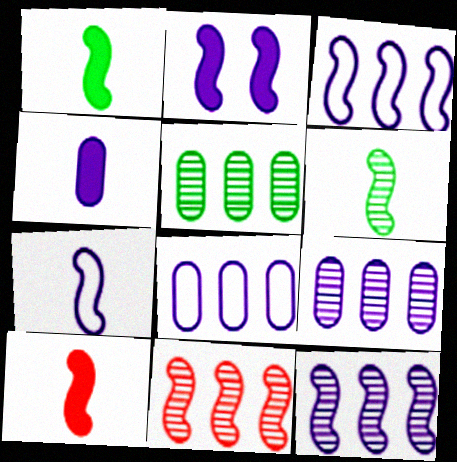[[2, 7, 12], 
[6, 7, 10]]